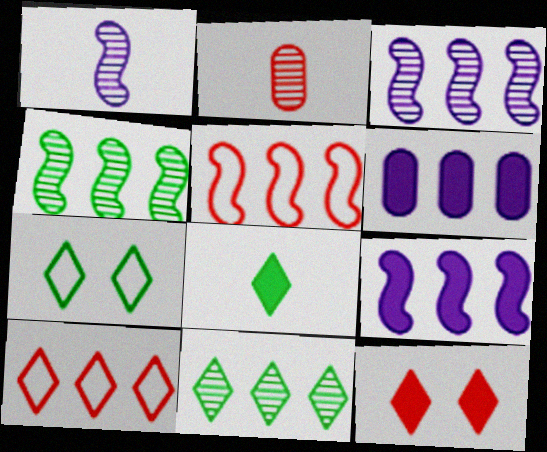[[2, 5, 12], 
[2, 7, 9], 
[4, 5, 9], 
[4, 6, 10], 
[5, 6, 11], 
[7, 8, 11]]